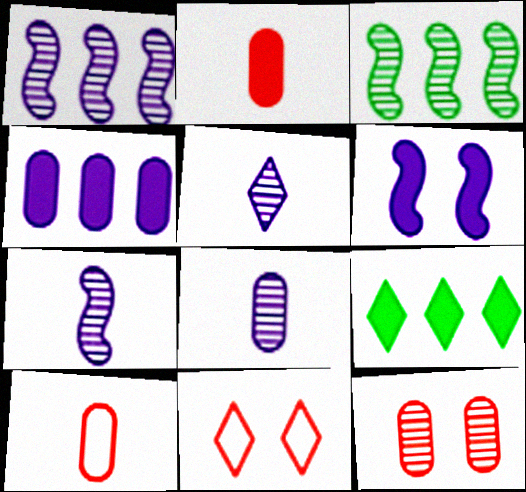[[2, 6, 9], 
[3, 5, 12], 
[5, 7, 8], 
[5, 9, 11]]